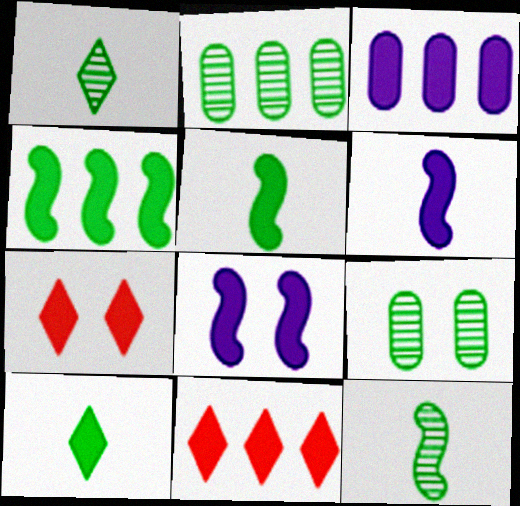[[3, 4, 11], 
[3, 5, 7]]